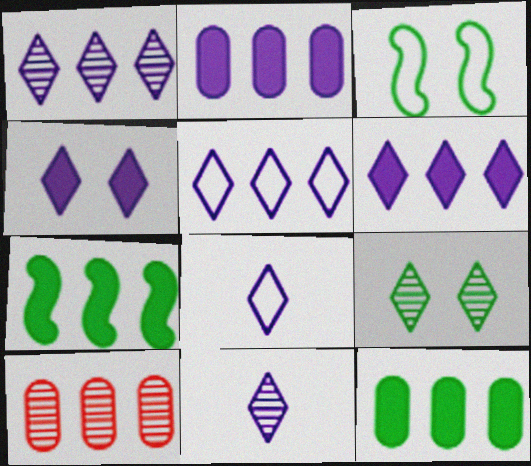[[1, 4, 8], 
[1, 5, 6], 
[4, 5, 11], 
[5, 7, 10]]